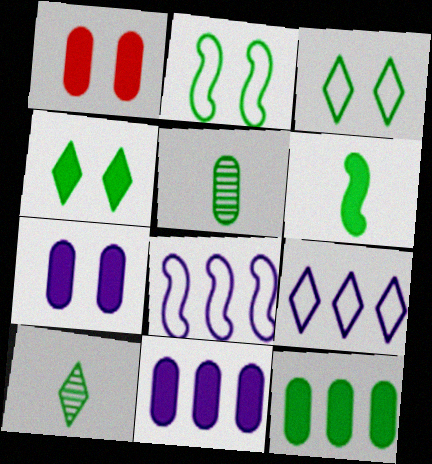[[1, 8, 10], 
[2, 10, 12], 
[4, 6, 12]]